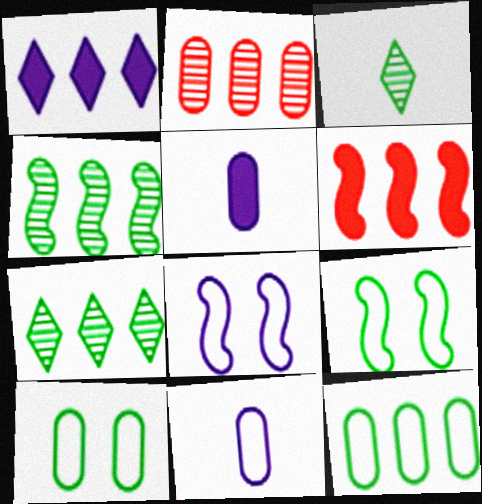[[2, 5, 10]]